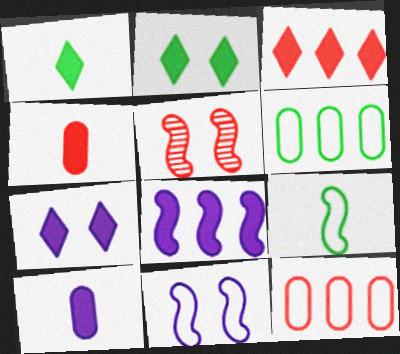[[1, 3, 7], 
[2, 4, 8], 
[5, 8, 9], 
[7, 8, 10]]